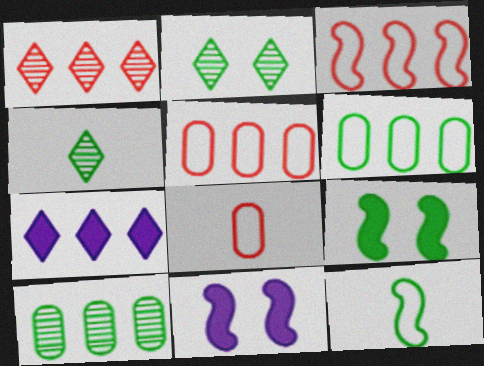[[3, 7, 10], 
[4, 5, 11], 
[4, 6, 9]]